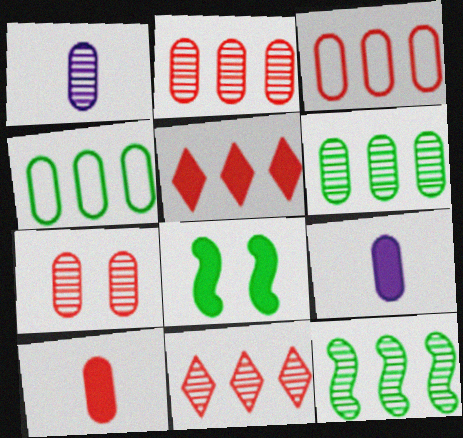[[1, 6, 7], 
[3, 7, 10], 
[4, 7, 9], 
[5, 8, 9]]